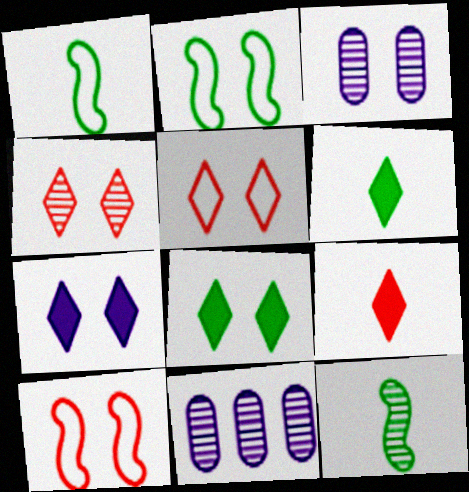[[2, 9, 11], 
[3, 8, 10], 
[4, 11, 12], 
[6, 10, 11]]